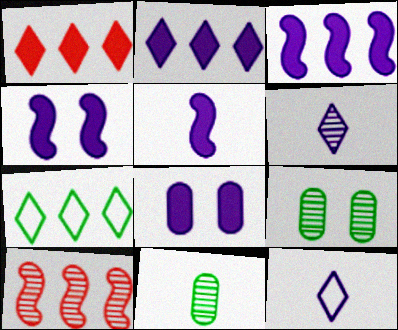[[2, 5, 8], 
[3, 4, 5], 
[6, 9, 10]]